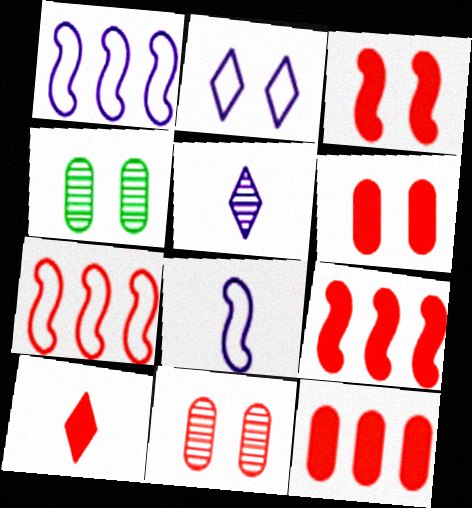[[1, 4, 10], 
[2, 3, 4], 
[3, 10, 12], 
[6, 9, 10], 
[7, 10, 11]]